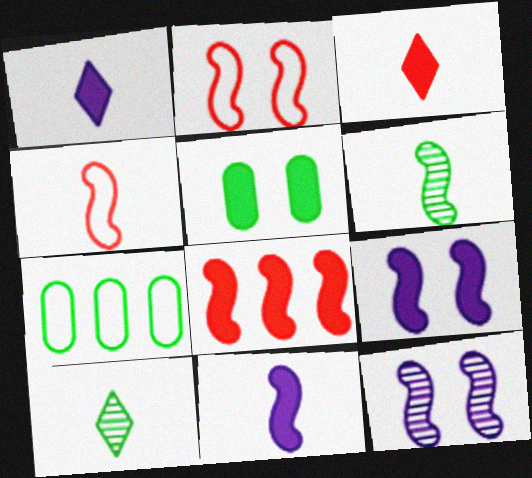[[1, 5, 8], 
[3, 7, 12], 
[4, 6, 11]]